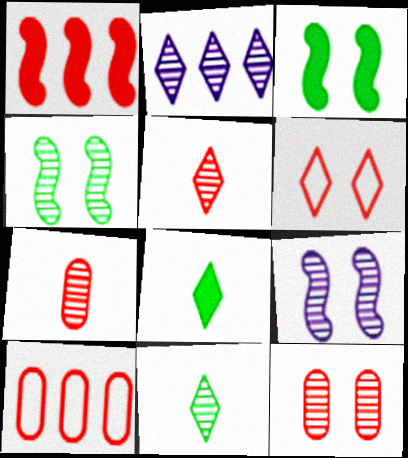[[1, 6, 7], 
[2, 4, 7], 
[2, 6, 8], 
[8, 9, 10]]